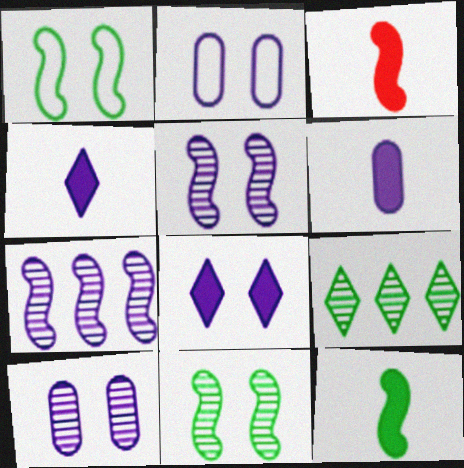[[1, 3, 7], 
[2, 3, 9], 
[2, 4, 7], 
[2, 5, 8]]